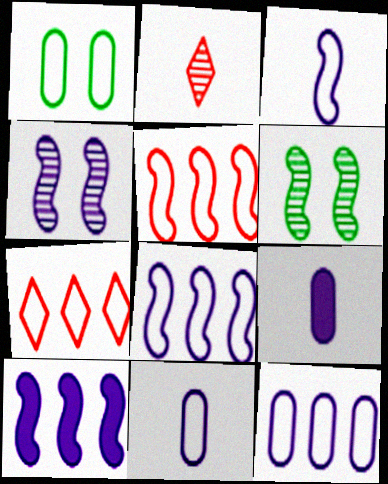[[1, 2, 10], 
[1, 3, 7], 
[3, 4, 10], 
[6, 7, 9]]